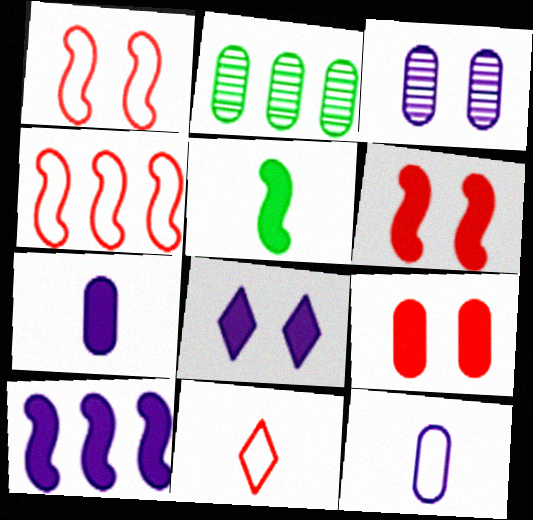[[2, 9, 12], 
[5, 6, 10], 
[7, 8, 10]]